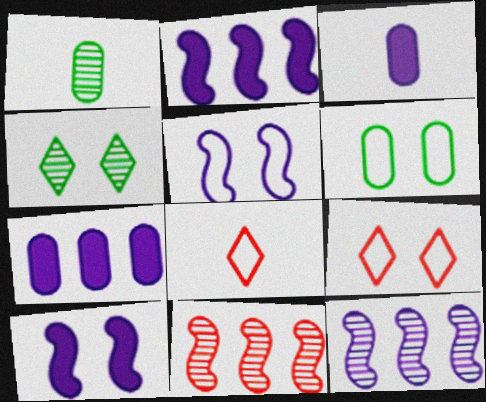[[1, 2, 9], 
[5, 6, 9]]